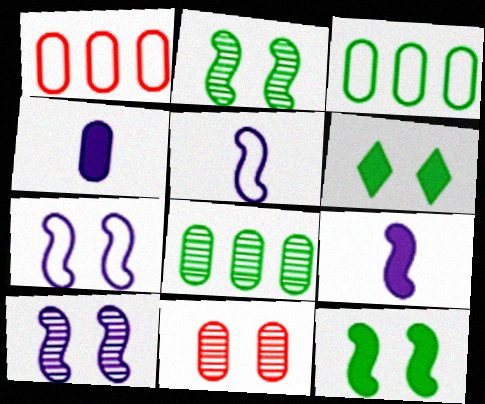[[3, 4, 11], 
[6, 7, 11]]